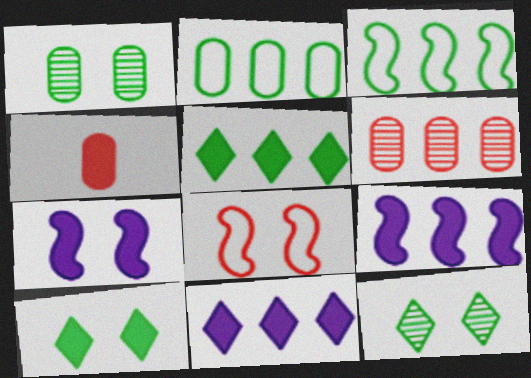[[3, 6, 11], 
[4, 5, 7], 
[4, 9, 10]]